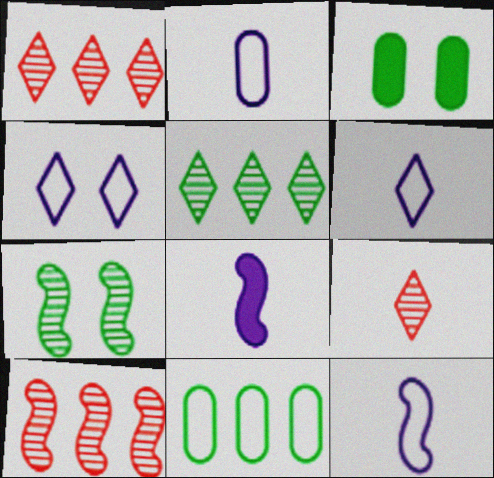[[1, 3, 12], 
[2, 6, 12], 
[3, 6, 10]]